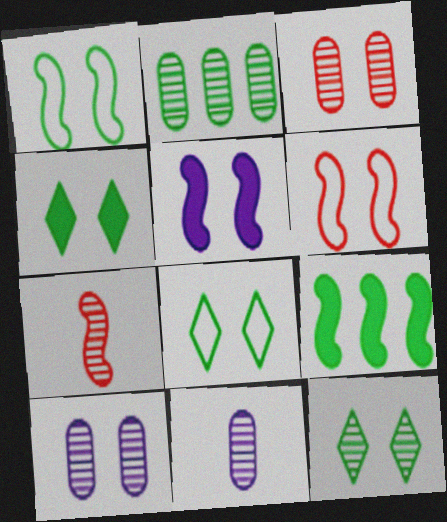[[2, 3, 11], 
[3, 5, 8], 
[4, 6, 10], 
[4, 8, 12]]